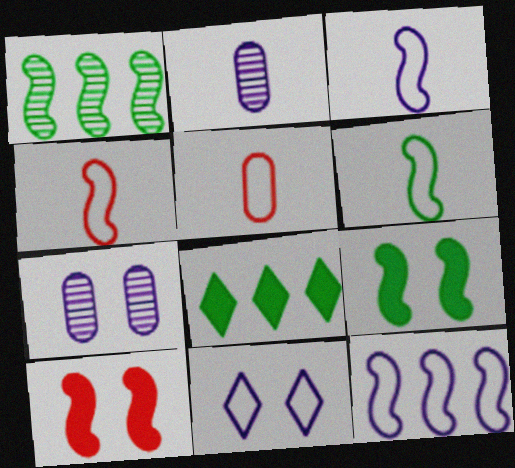[[1, 3, 10], 
[1, 6, 9], 
[3, 4, 6], 
[4, 7, 8]]